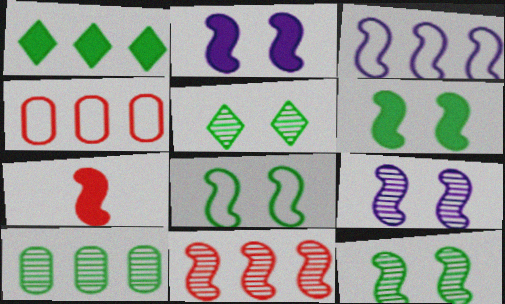[[3, 7, 12], 
[6, 8, 12]]